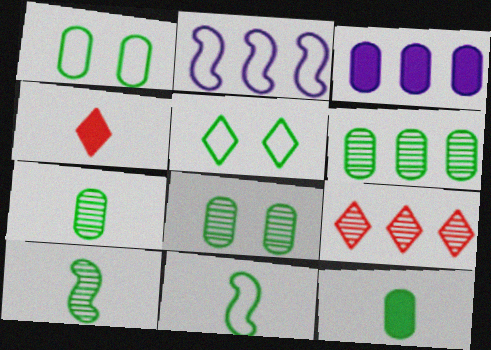[[1, 6, 12], 
[2, 4, 8], 
[6, 7, 8]]